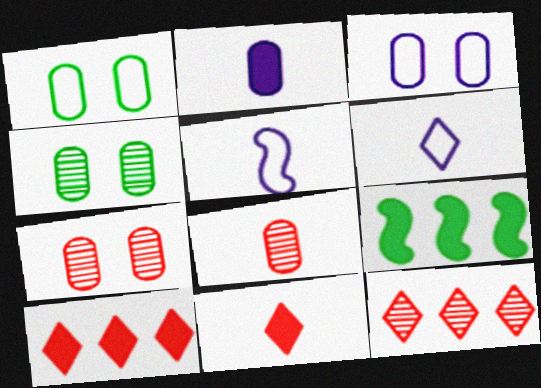[[4, 5, 10], 
[6, 7, 9]]